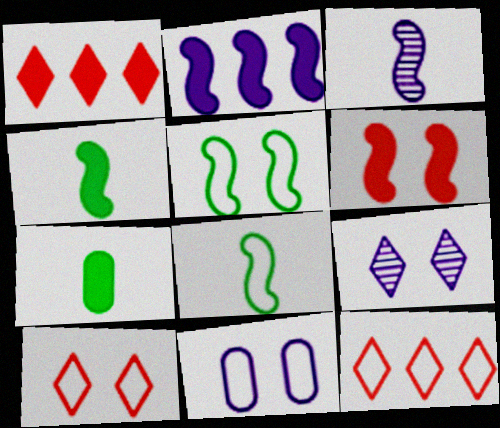[[2, 4, 6], 
[5, 10, 11], 
[8, 11, 12]]